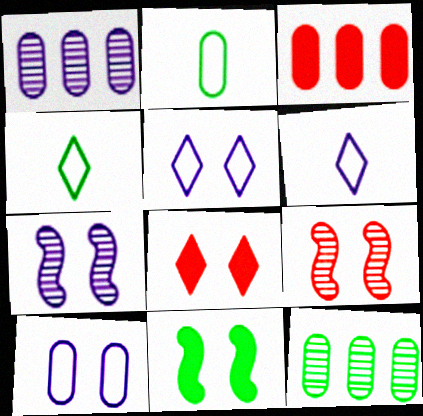[[3, 4, 7], 
[4, 11, 12]]